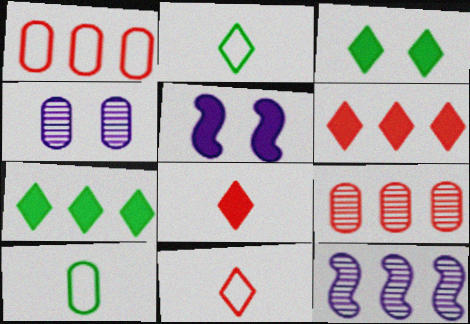[[1, 7, 12], 
[2, 5, 9]]